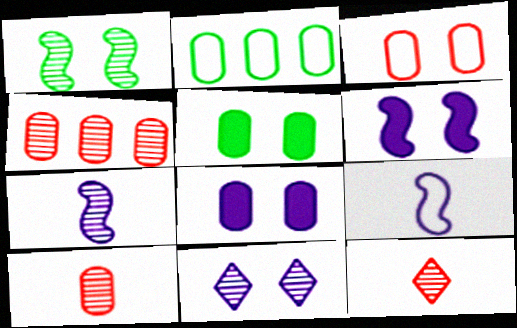[[2, 6, 12], 
[2, 8, 10]]